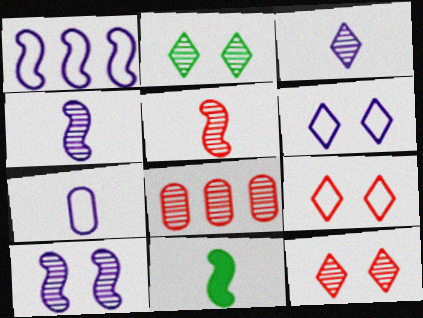[[1, 6, 7], 
[2, 4, 8], 
[5, 8, 12], 
[6, 8, 11]]